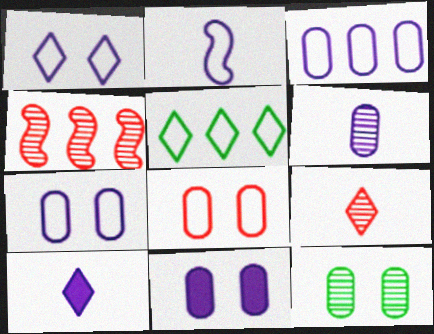[[1, 2, 3], 
[2, 5, 8], 
[2, 6, 10], 
[3, 6, 11], 
[8, 11, 12]]